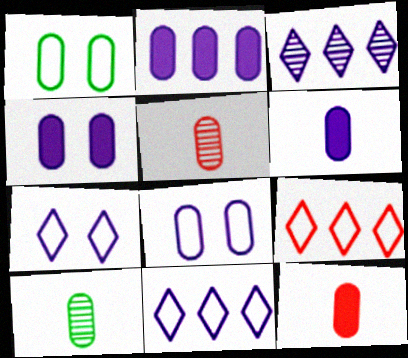[[1, 2, 5], 
[2, 4, 6]]